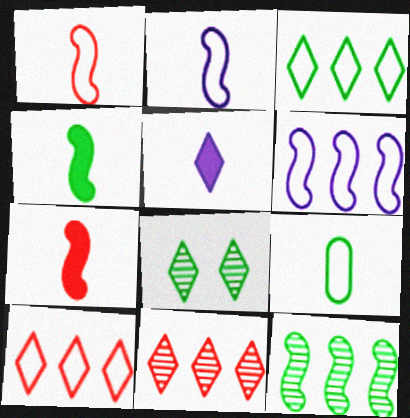[[5, 8, 10]]